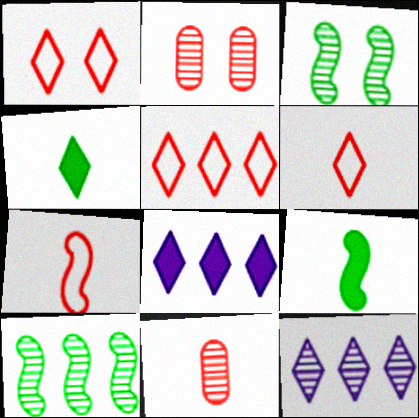[[1, 4, 12], 
[1, 5, 6], 
[3, 11, 12]]